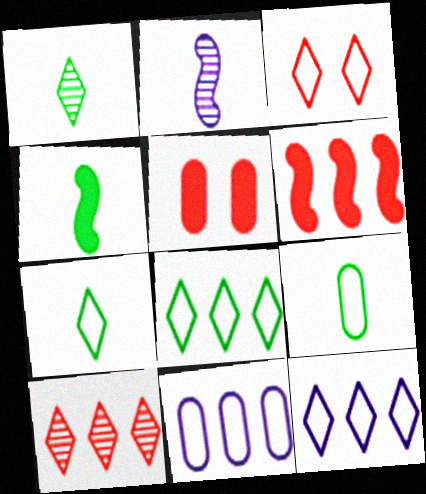[[1, 4, 9], 
[2, 5, 8], 
[3, 7, 12]]